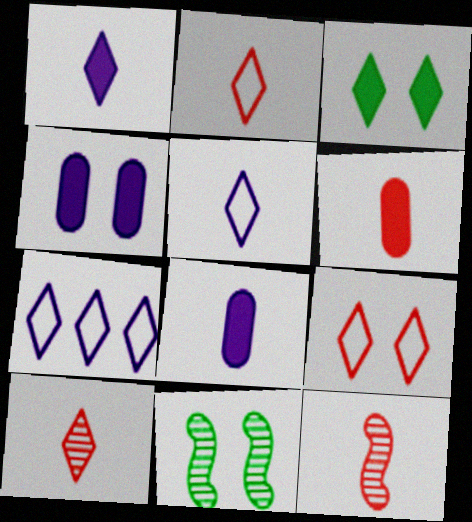[[2, 6, 12], 
[3, 7, 10], 
[4, 9, 11], 
[6, 7, 11]]